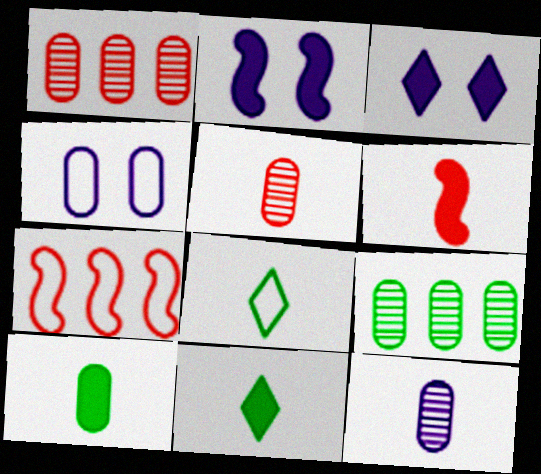[[1, 2, 8], 
[1, 4, 10], 
[4, 7, 8], 
[6, 8, 12]]